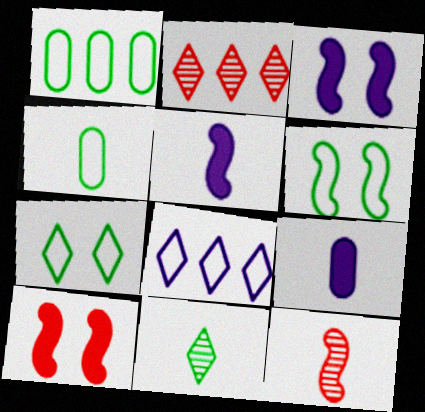[[2, 3, 4], 
[2, 6, 9]]